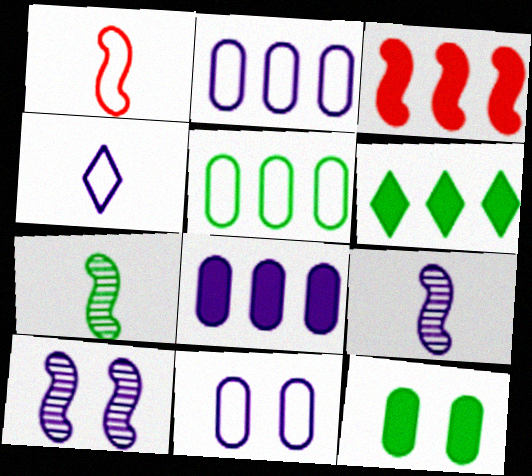[[3, 6, 8], 
[4, 8, 10]]